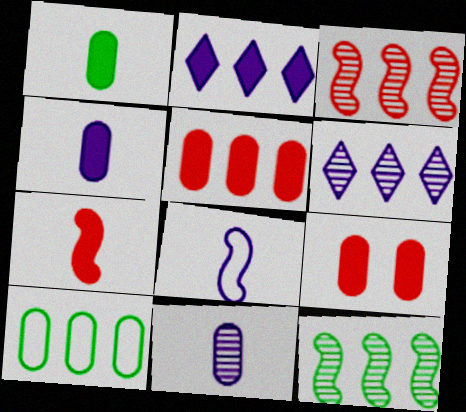[[2, 3, 10], 
[9, 10, 11]]